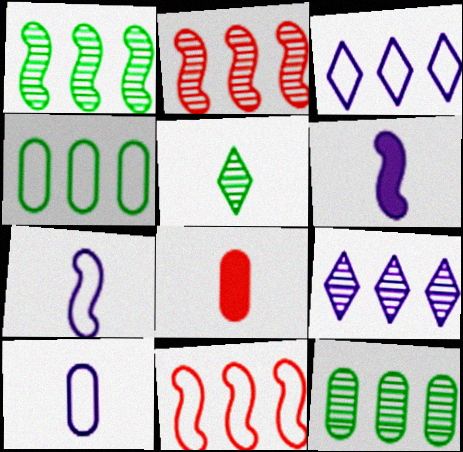[[2, 9, 12], 
[3, 4, 11], 
[5, 7, 8]]